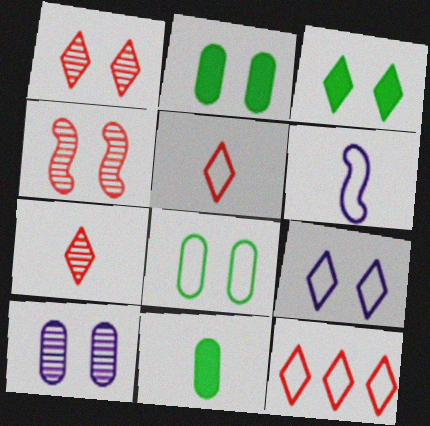[[1, 3, 9], 
[2, 4, 9], 
[6, 7, 11], 
[6, 8, 12]]